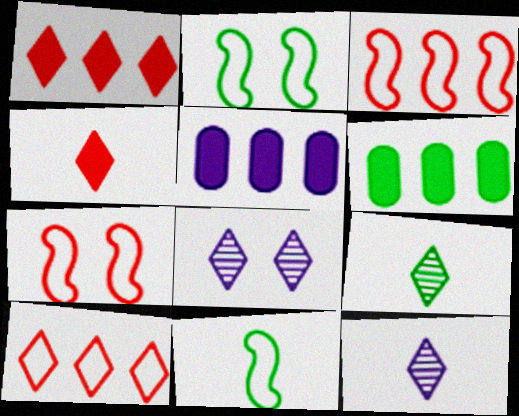[[2, 6, 9], 
[5, 7, 9], 
[6, 7, 12]]